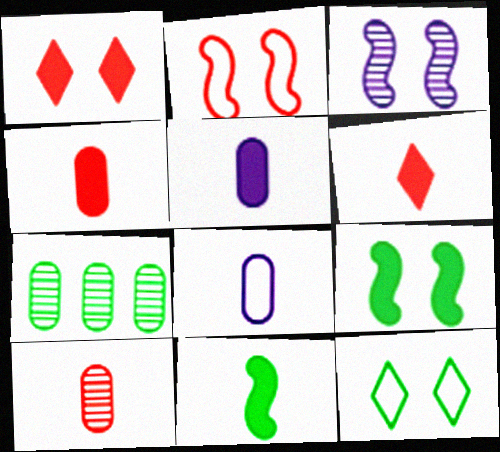[[2, 3, 9], 
[5, 6, 11], 
[7, 11, 12]]